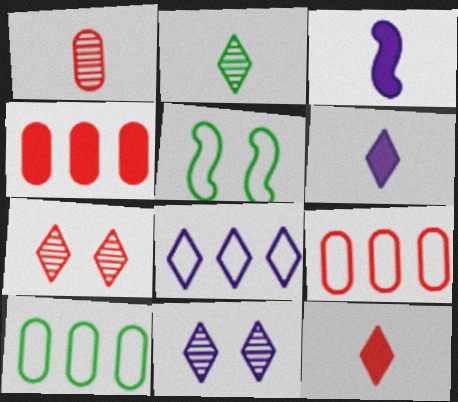[[3, 7, 10], 
[6, 8, 11]]